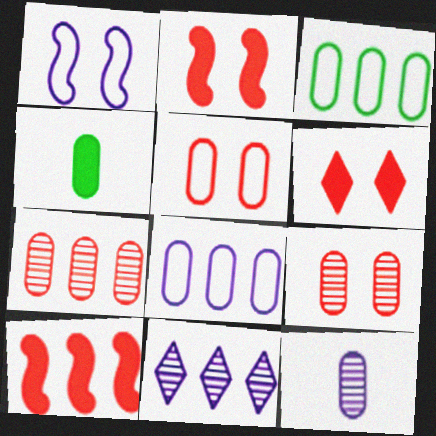[[3, 10, 11], 
[4, 8, 9]]